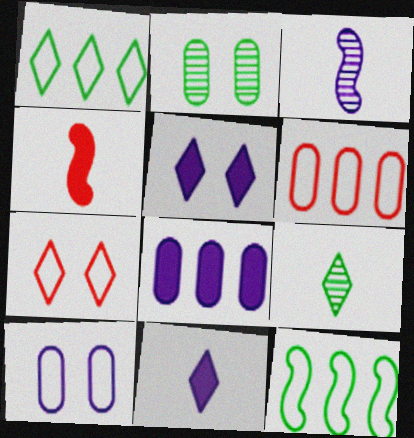[]